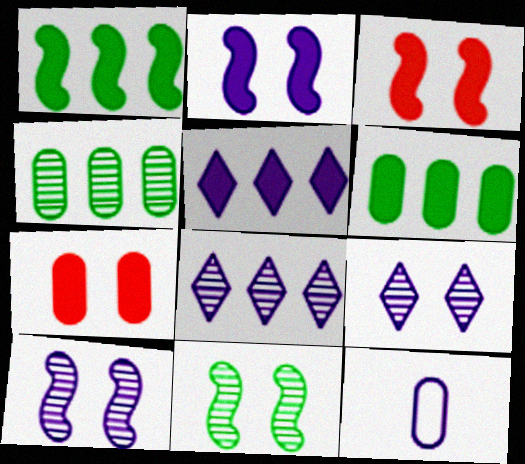[[2, 8, 12], 
[4, 7, 12], 
[5, 10, 12]]